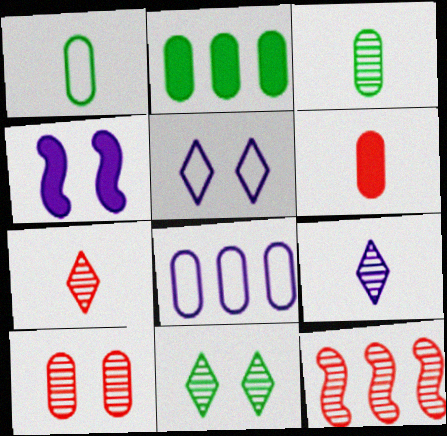[[4, 8, 9], 
[7, 10, 12]]